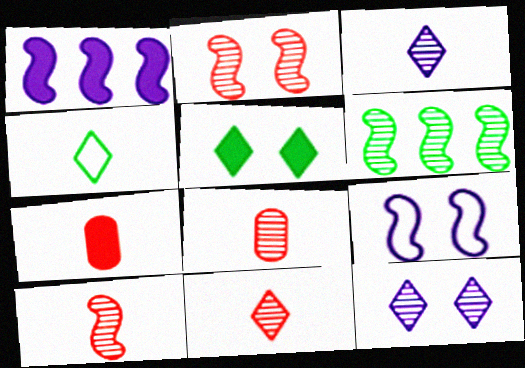[[1, 5, 7], 
[6, 8, 12], 
[8, 10, 11]]